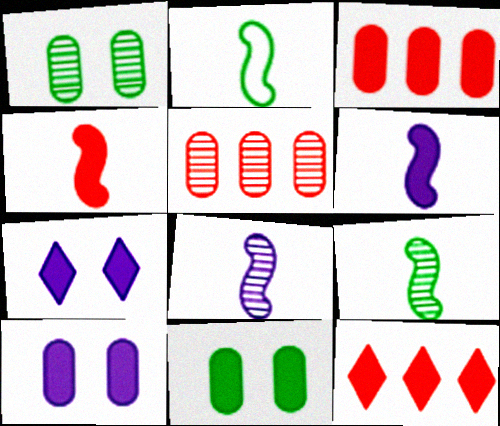[[2, 4, 8], 
[2, 5, 7], 
[6, 11, 12]]